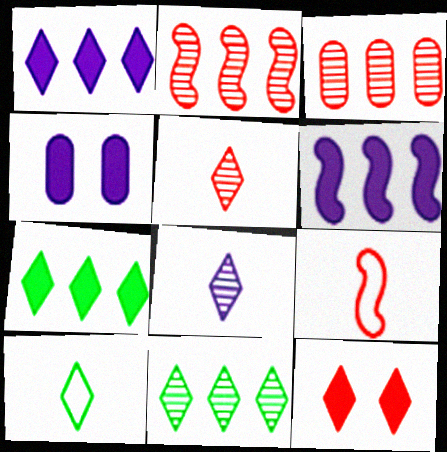[[2, 4, 10], 
[3, 9, 12], 
[4, 9, 11]]